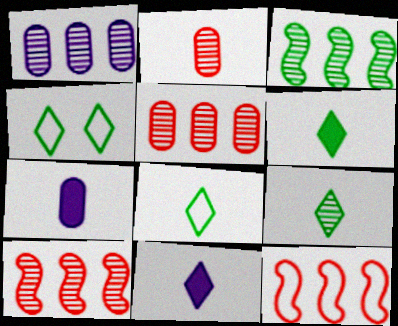[[4, 7, 10], 
[6, 8, 9]]